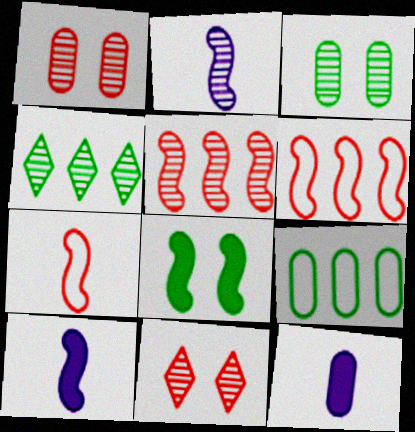[[1, 2, 4], 
[1, 9, 12], 
[2, 6, 8], 
[9, 10, 11]]